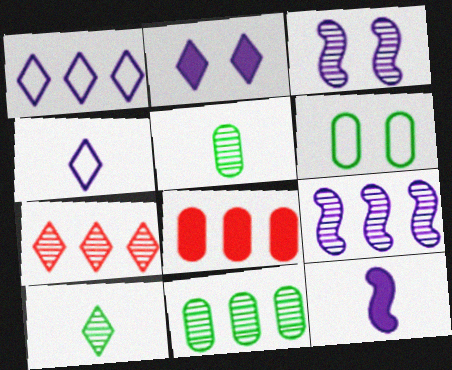[[3, 5, 7], 
[6, 7, 12], 
[7, 9, 11]]